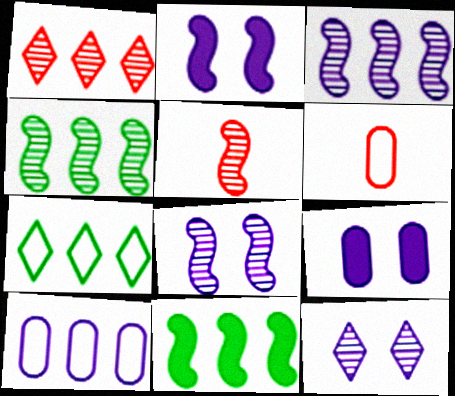[[1, 10, 11], 
[4, 5, 8], 
[5, 7, 9], 
[6, 11, 12]]